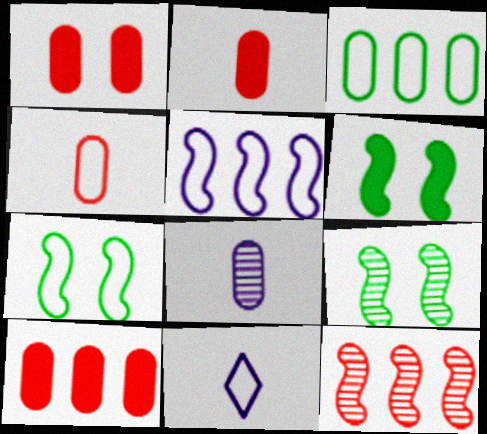[[1, 2, 10], 
[1, 3, 8], 
[6, 7, 9], 
[9, 10, 11]]